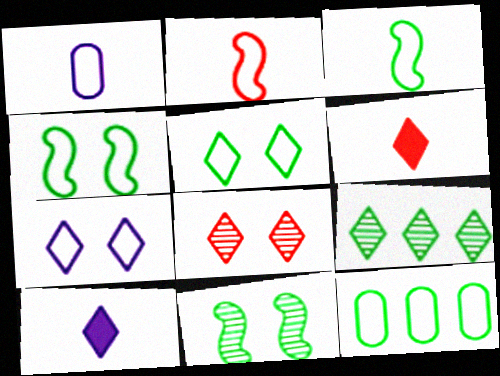[[2, 7, 12], 
[3, 5, 12], 
[6, 7, 9]]